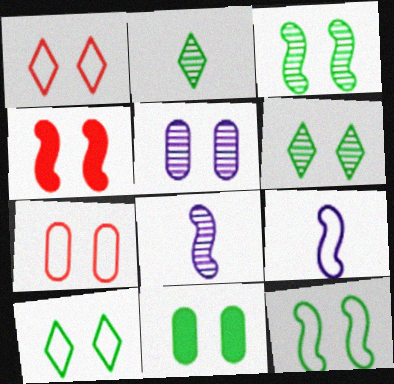[[3, 10, 11], 
[4, 5, 10], 
[5, 7, 11], 
[6, 11, 12]]